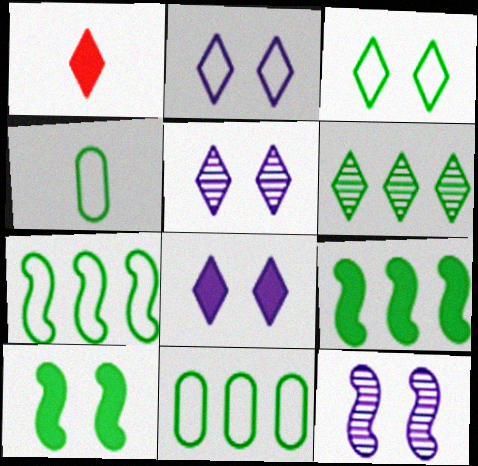[[1, 2, 6], 
[1, 11, 12], 
[2, 5, 8], 
[3, 4, 7], 
[4, 6, 10], 
[6, 9, 11]]